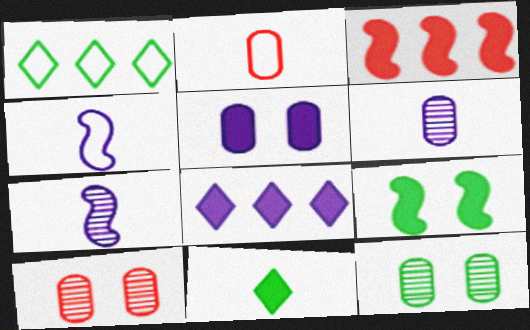[[2, 7, 11], 
[3, 5, 11]]